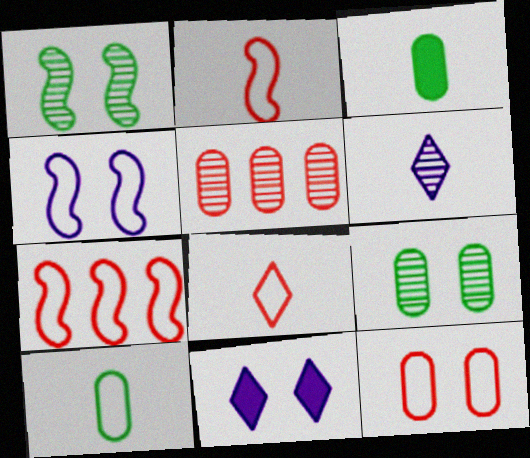[[1, 5, 6], 
[1, 11, 12], 
[2, 3, 6], 
[7, 8, 12]]